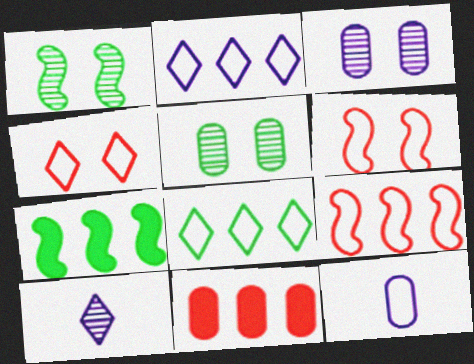[[5, 11, 12], 
[6, 8, 12]]